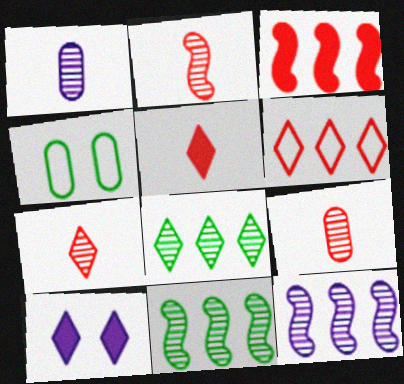[[2, 7, 9], 
[4, 5, 12]]